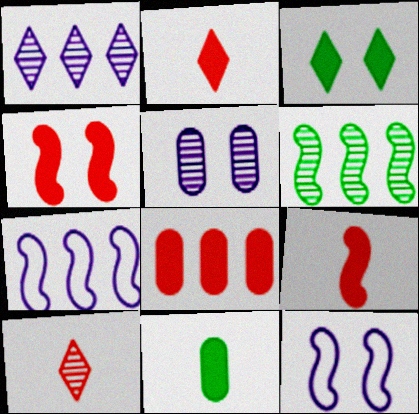[[2, 4, 8], 
[5, 6, 10], 
[6, 9, 12]]